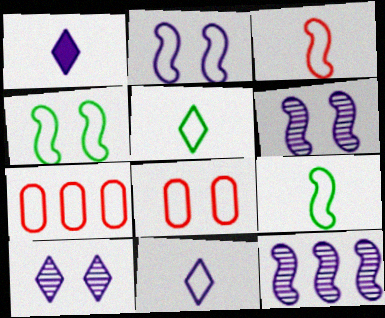[[2, 5, 7], 
[4, 7, 11]]